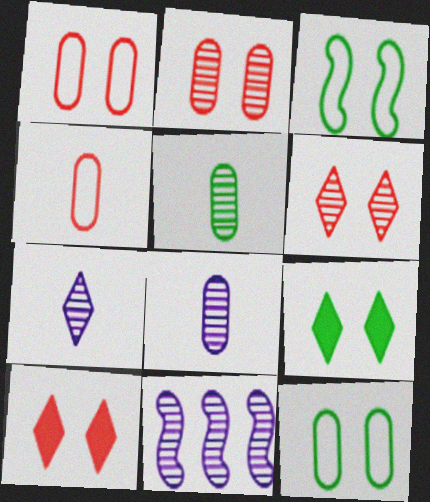[[4, 9, 11], 
[5, 6, 11]]